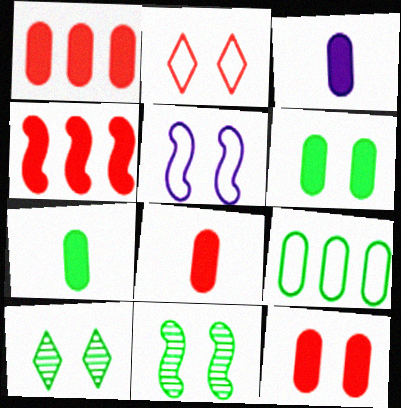[[1, 3, 6], 
[1, 8, 12], 
[3, 7, 8], 
[5, 10, 12]]